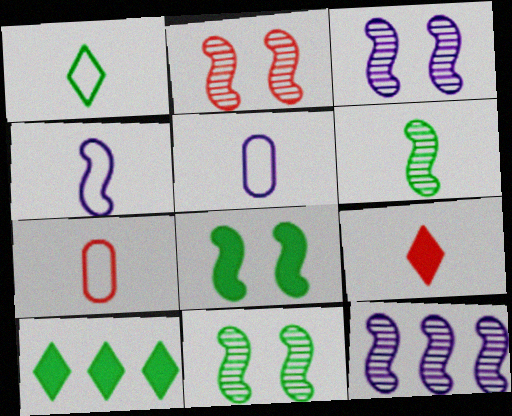[[1, 4, 7], 
[2, 3, 11], 
[2, 5, 10], 
[2, 6, 12], 
[3, 7, 10], 
[5, 6, 9]]